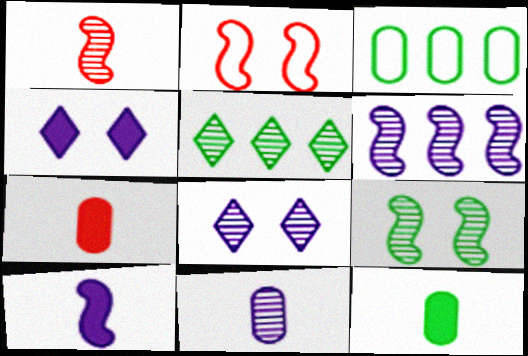[[1, 3, 4], 
[1, 6, 9], 
[6, 8, 11]]